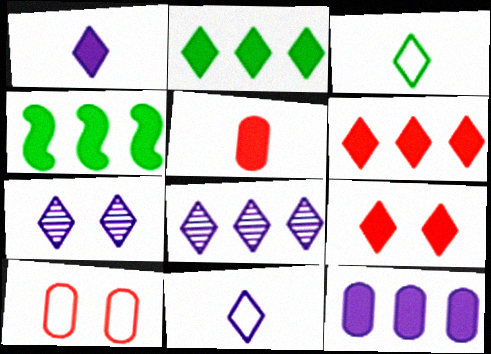[[1, 2, 9], 
[3, 6, 7], 
[3, 8, 9], 
[4, 6, 12]]